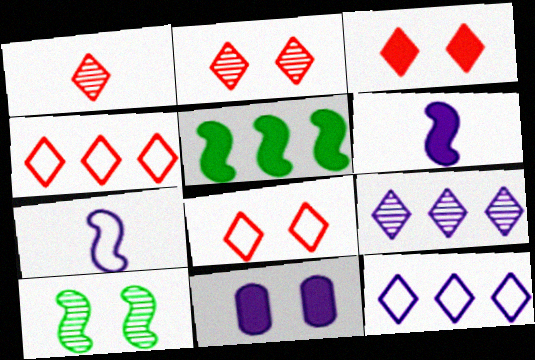[[1, 3, 4], 
[2, 3, 8], 
[7, 9, 11], 
[8, 10, 11]]